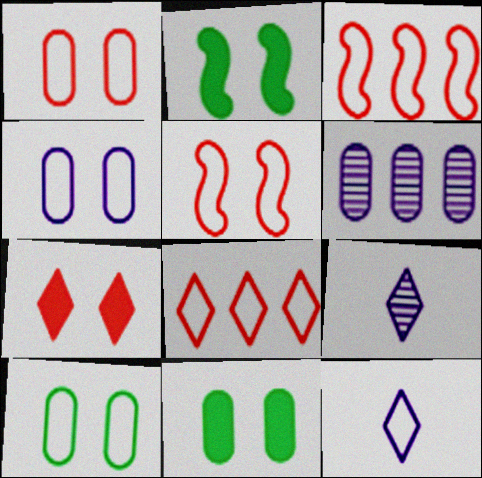[[1, 4, 10], 
[3, 9, 11], 
[3, 10, 12]]